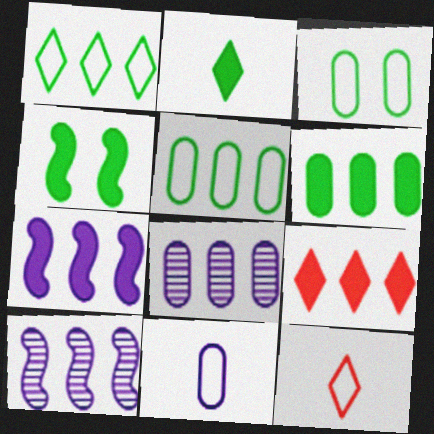[[2, 4, 6], 
[4, 8, 12], 
[5, 9, 10], 
[6, 7, 9]]